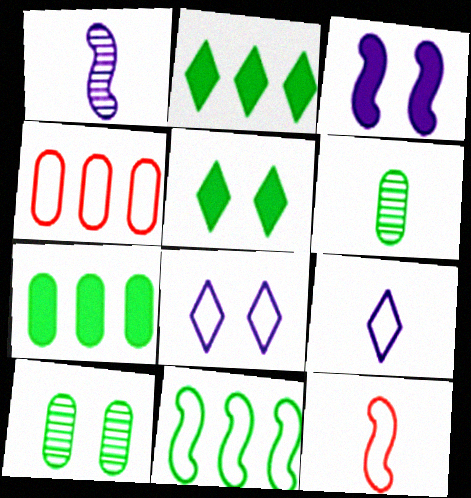[[1, 4, 5], 
[5, 6, 11]]